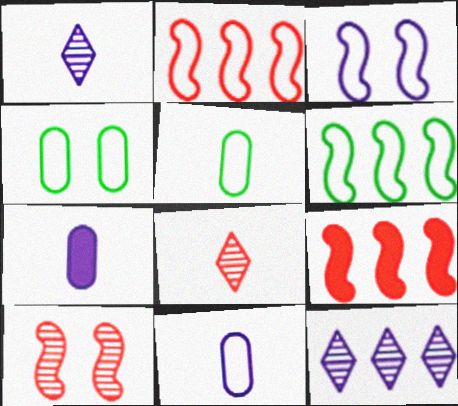[[1, 4, 9], 
[3, 7, 12]]